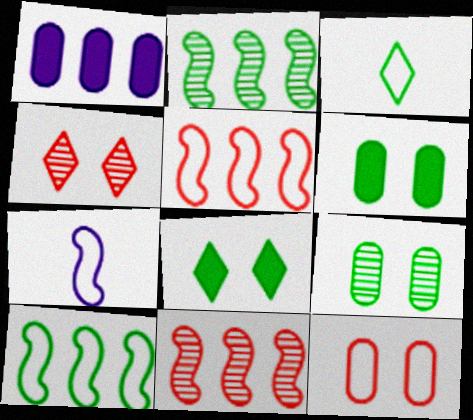[[2, 3, 6]]